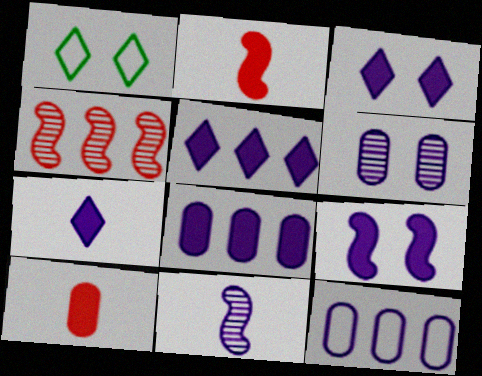[[3, 5, 7], 
[3, 11, 12], 
[7, 8, 9]]